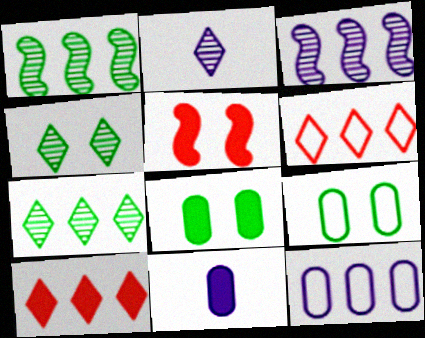[[1, 10, 12]]